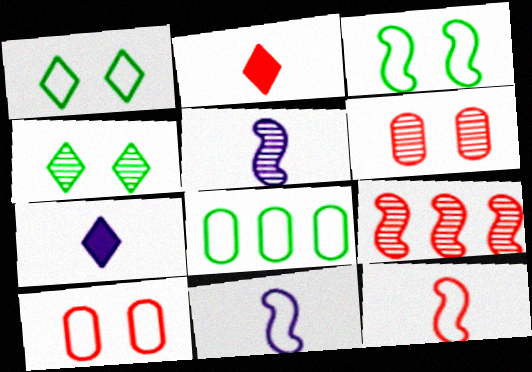[[2, 9, 10]]